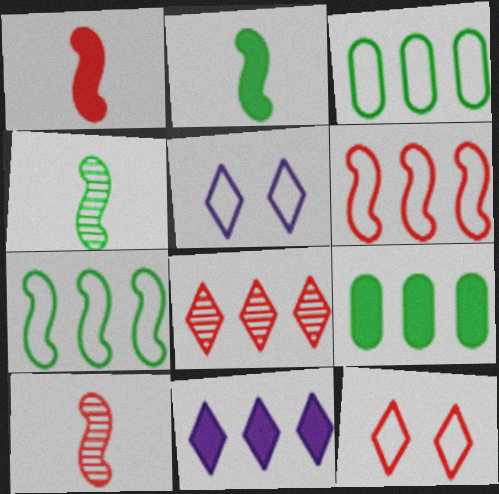[[5, 9, 10]]